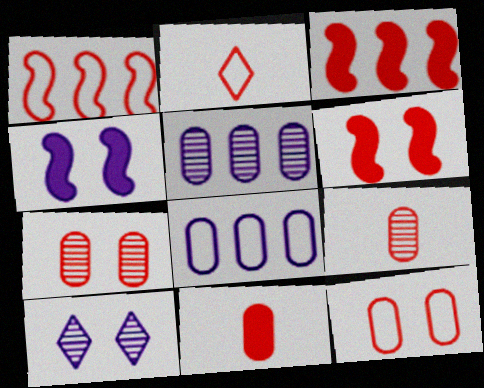[[1, 2, 12], 
[2, 3, 7]]